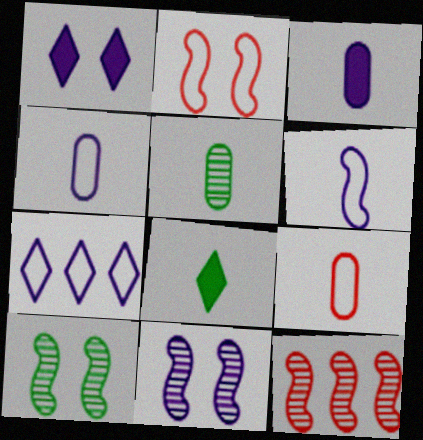[[3, 5, 9], 
[3, 7, 11]]